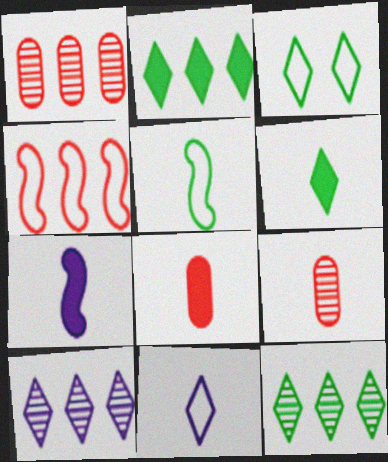[[1, 3, 7], 
[3, 6, 12], 
[6, 7, 8]]